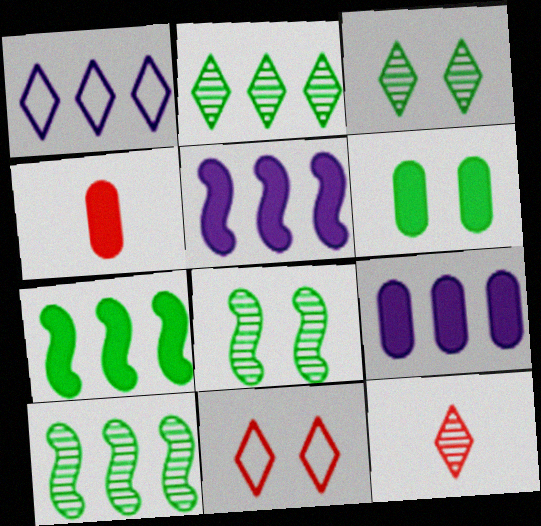[[1, 4, 8], 
[4, 6, 9]]